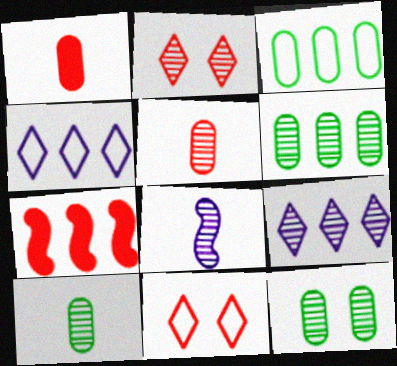[[2, 6, 8], 
[3, 7, 9], 
[4, 6, 7], 
[5, 7, 11], 
[6, 10, 12]]